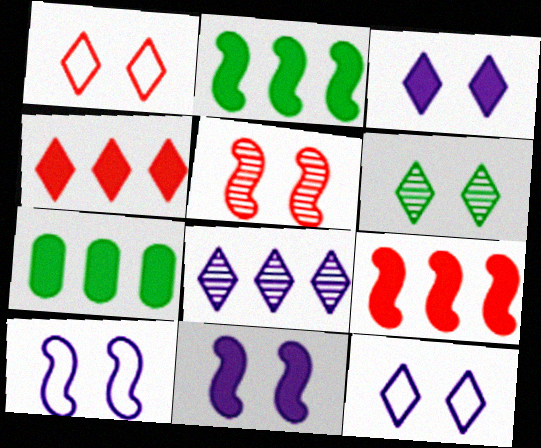[[1, 3, 6]]